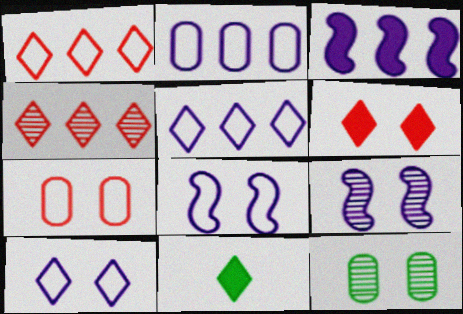[[4, 10, 11], 
[6, 8, 12]]